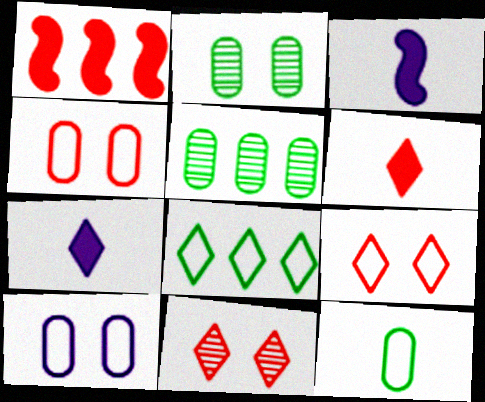[[3, 5, 9], 
[7, 8, 11]]